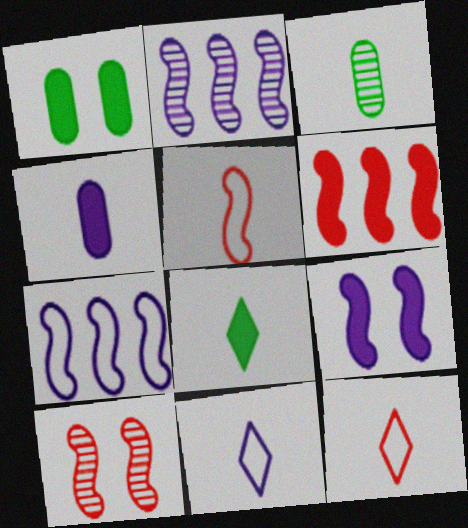[[1, 2, 12], 
[5, 6, 10]]